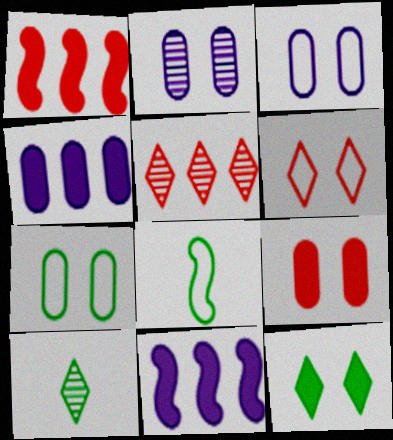[[1, 3, 10], 
[2, 7, 9]]